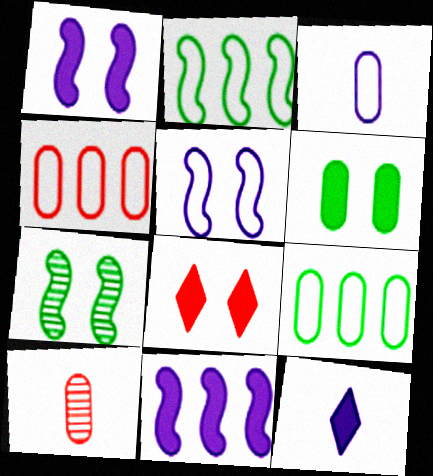[[1, 6, 8], 
[4, 7, 12]]